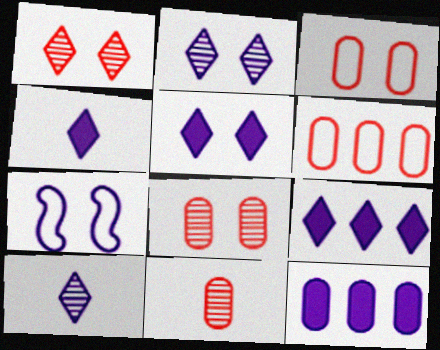[[4, 5, 9], 
[7, 10, 12]]